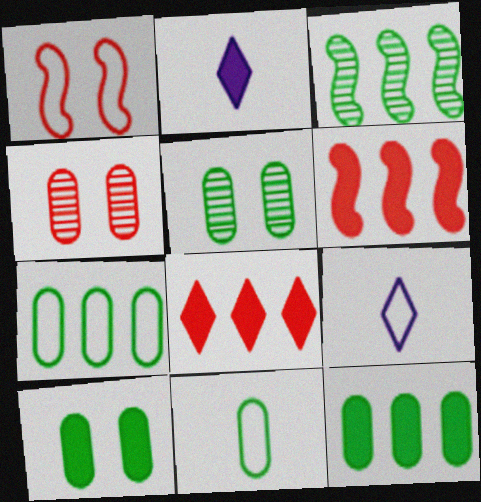[[1, 7, 9], 
[2, 6, 10], 
[5, 6, 9], 
[5, 11, 12]]